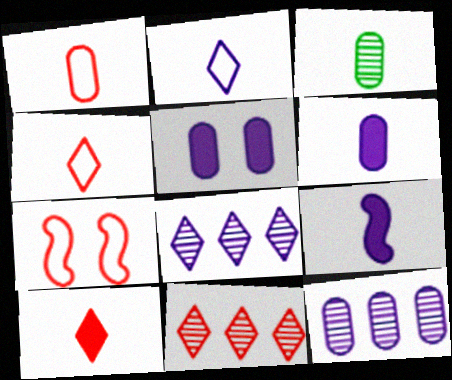[[1, 3, 6], 
[3, 4, 9]]